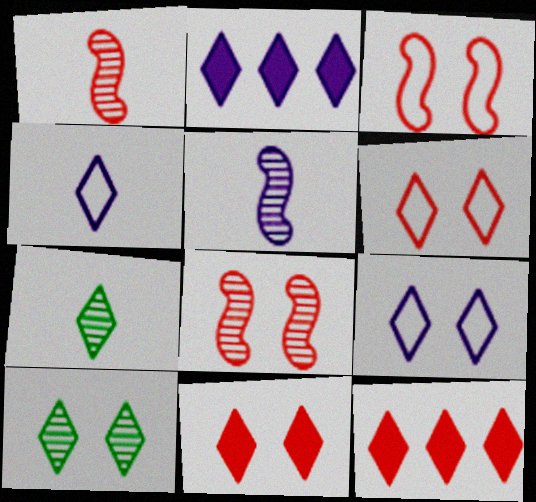[[2, 6, 7], 
[4, 10, 12], 
[7, 9, 12], 
[9, 10, 11]]